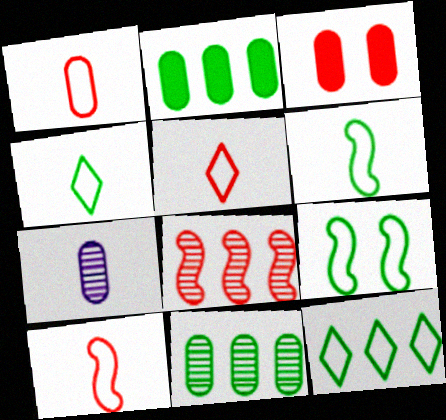[[1, 5, 10], 
[3, 5, 8]]